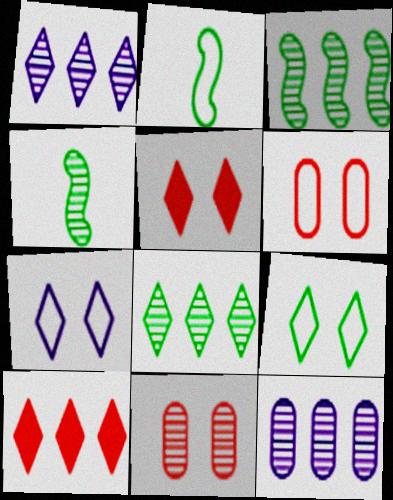[[1, 4, 11], 
[2, 5, 12]]